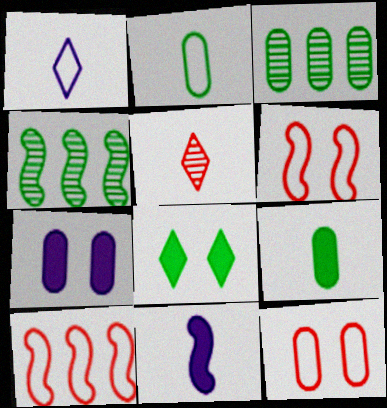[[2, 4, 8], 
[2, 5, 11], 
[4, 6, 11]]